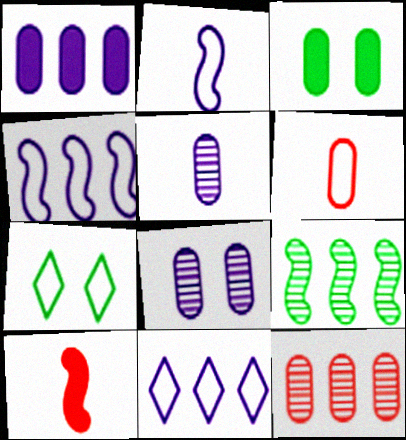[[4, 6, 7]]